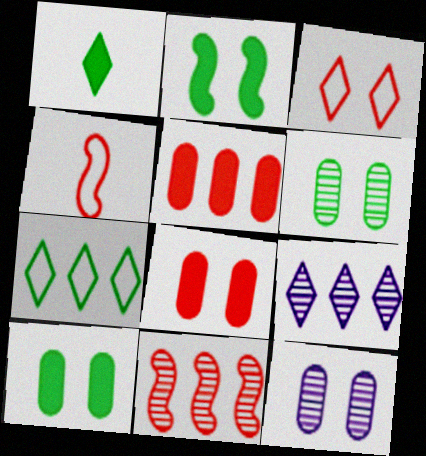[[1, 3, 9], 
[2, 3, 12], 
[4, 9, 10]]